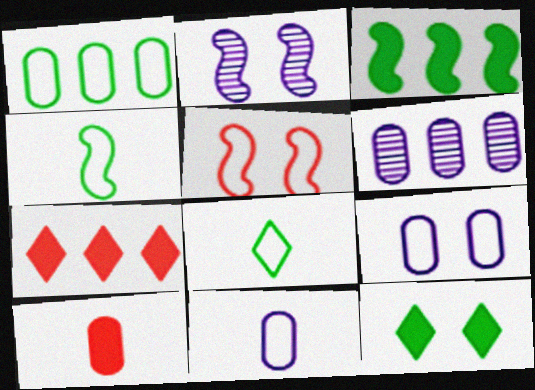[]